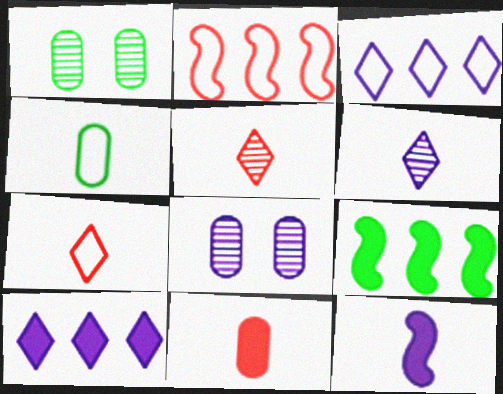[[3, 8, 12], 
[4, 5, 12], 
[7, 8, 9]]